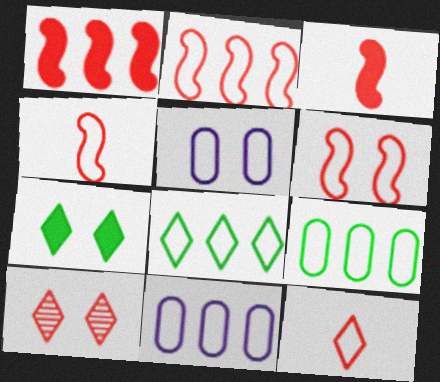[[2, 4, 6], 
[2, 8, 11], 
[4, 5, 8]]